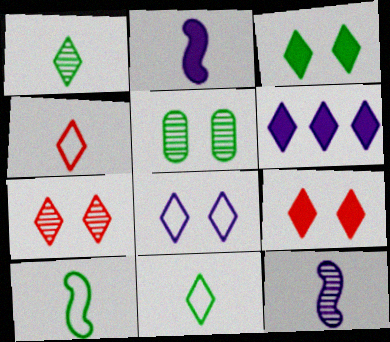[[3, 7, 8], 
[6, 7, 11]]